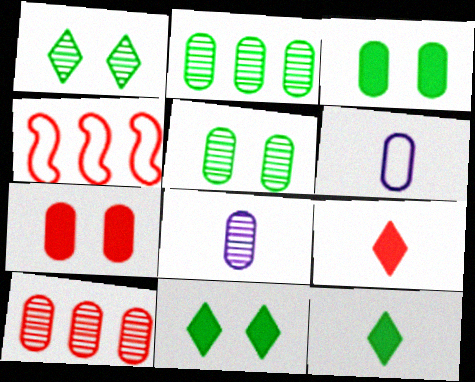[[2, 6, 7], 
[3, 6, 10], 
[4, 8, 11], 
[5, 8, 10]]